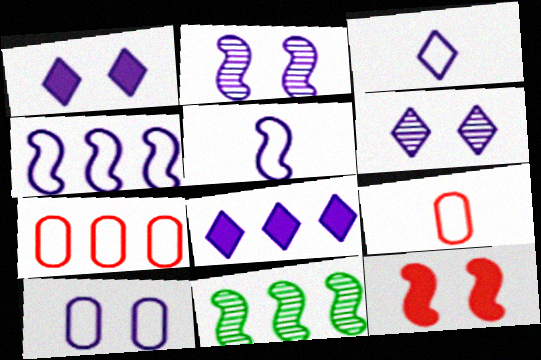[[1, 2, 10], 
[1, 9, 11], 
[3, 4, 10], 
[3, 6, 8], 
[5, 11, 12], 
[7, 8, 11]]